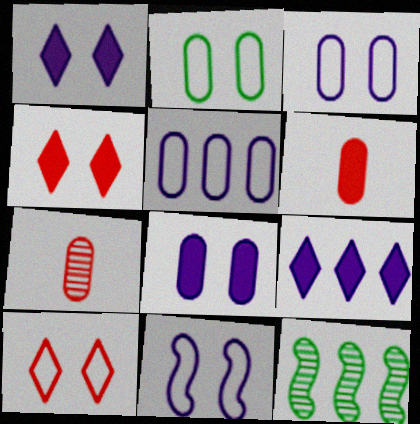[[2, 10, 11]]